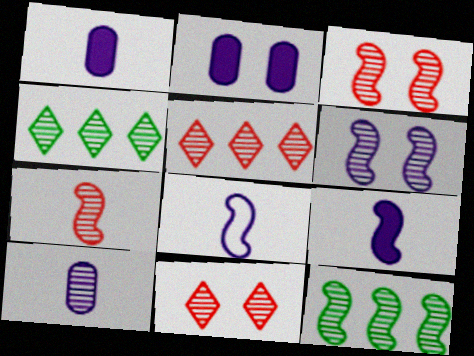[[3, 4, 10], 
[6, 7, 12], 
[10, 11, 12]]